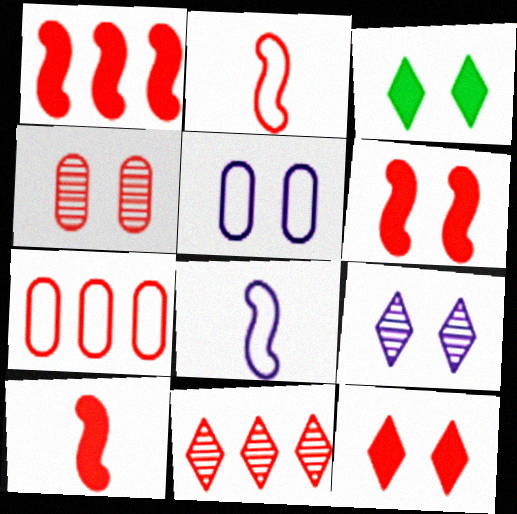[[1, 6, 10], 
[1, 7, 11]]